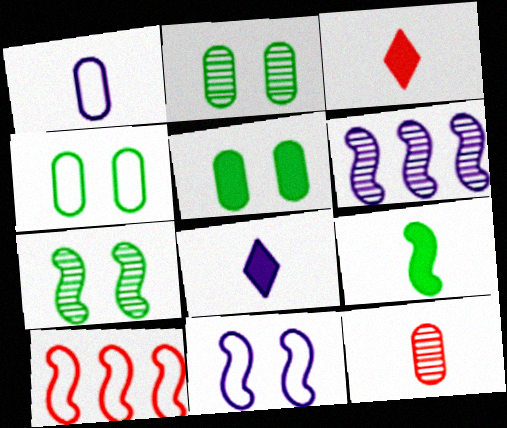[[2, 4, 5], 
[2, 8, 10], 
[3, 4, 6]]